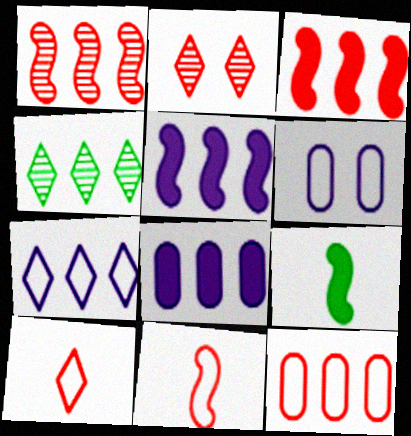[[4, 5, 12]]